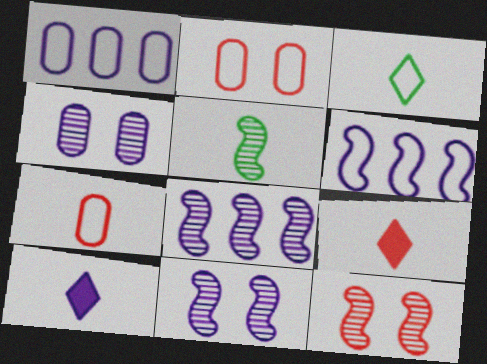[[1, 10, 11], 
[2, 3, 6], 
[4, 6, 10], 
[5, 7, 10], 
[5, 8, 12]]